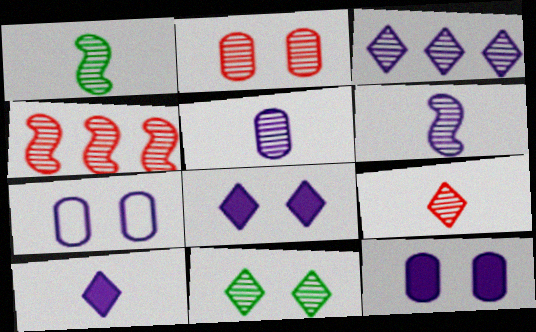[[1, 2, 3], 
[1, 5, 9], 
[2, 4, 9], 
[3, 9, 11], 
[4, 5, 11]]